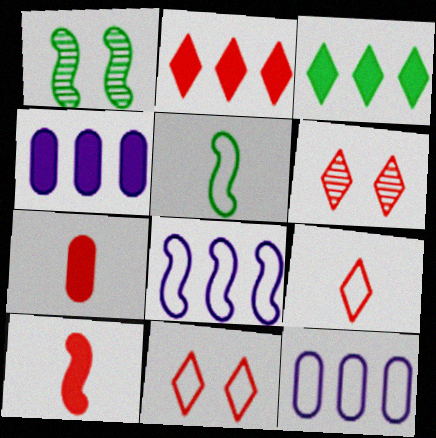[[1, 4, 9], 
[1, 8, 10], 
[2, 6, 9], 
[4, 5, 6], 
[5, 11, 12]]